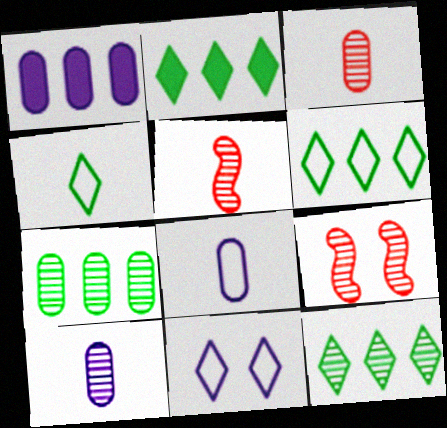[[1, 4, 9], 
[2, 6, 12], 
[2, 8, 9], 
[9, 10, 12]]